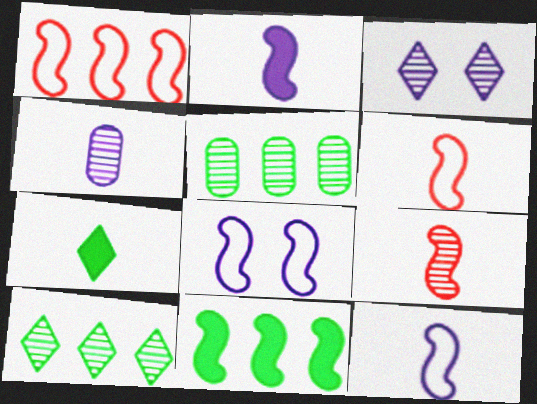[[3, 5, 9], 
[4, 6, 7], 
[8, 9, 11]]